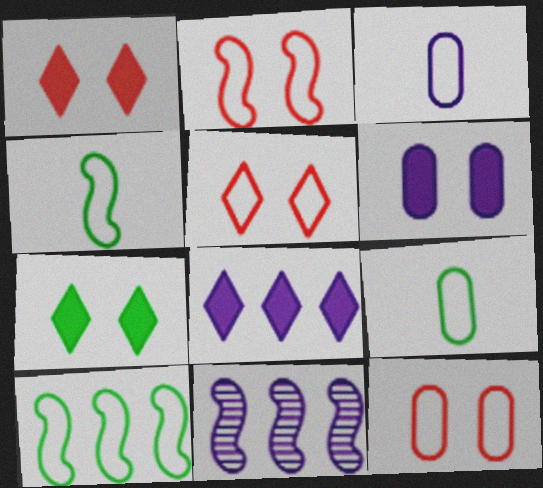[[1, 9, 11], 
[2, 5, 12], 
[3, 5, 10]]